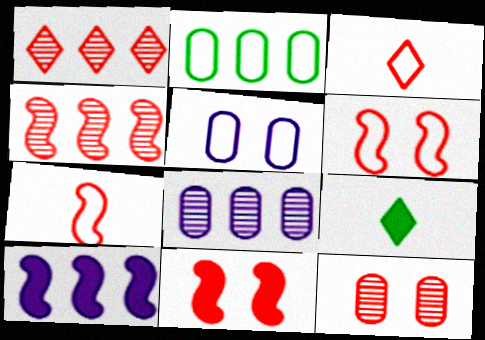[[1, 2, 10], 
[4, 5, 9], 
[4, 7, 11], 
[6, 8, 9]]